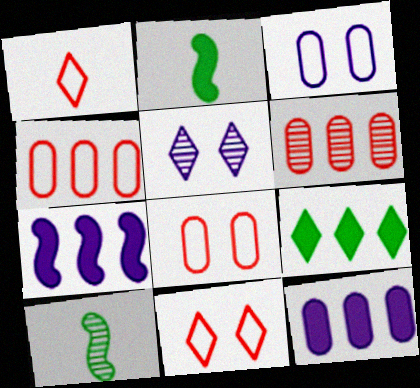[[1, 5, 9], 
[2, 4, 5], 
[5, 6, 10], 
[10, 11, 12]]